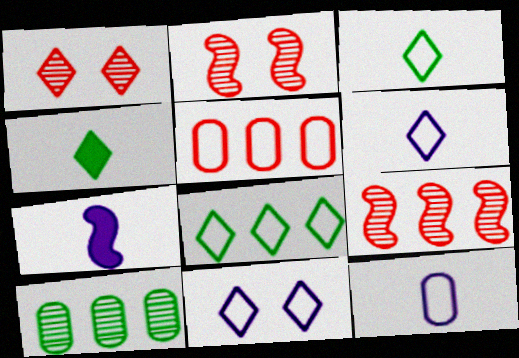[]